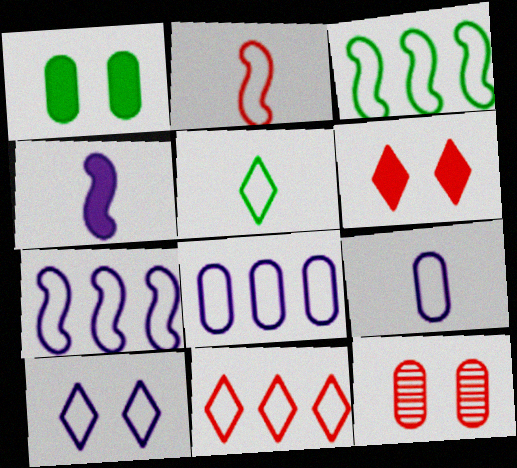[[2, 5, 9], 
[3, 8, 11], 
[5, 10, 11], 
[7, 9, 10]]